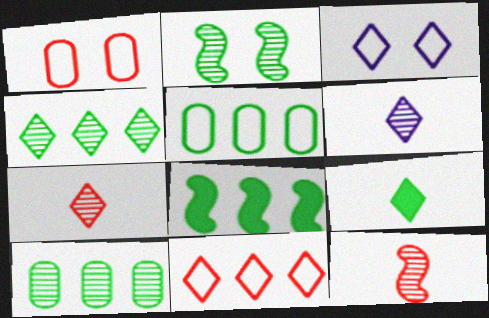[[1, 6, 8], 
[2, 5, 9], 
[4, 5, 8]]